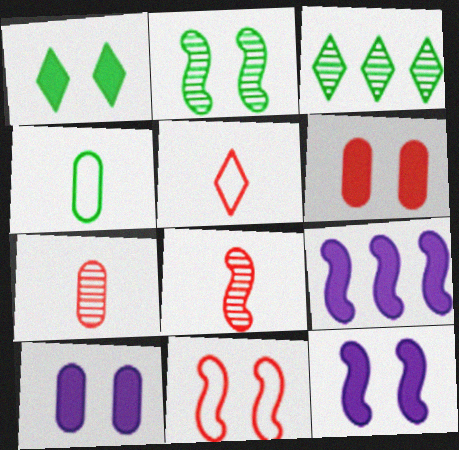[[1, 6, 12], 
[2, 11, 12]]